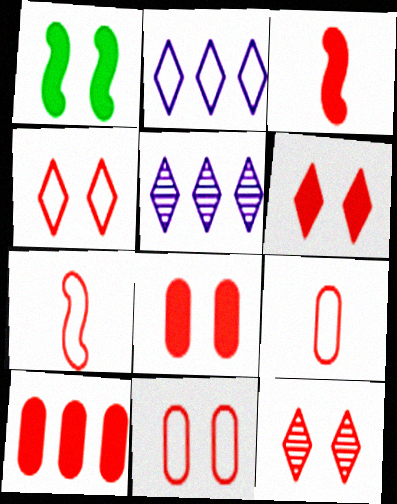[[1, 5, 9], 
[3, 6, 10], 
[4, 6, 12], 
[7, 10, 12]]